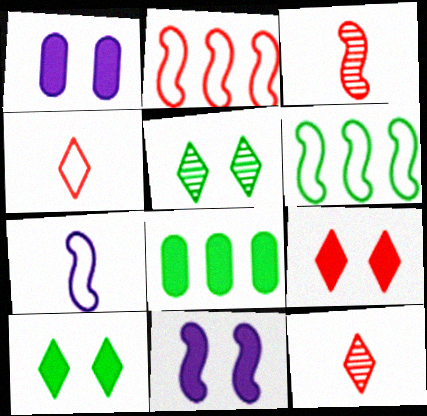[[1, 6, 12], 
[3, 6, 11]]